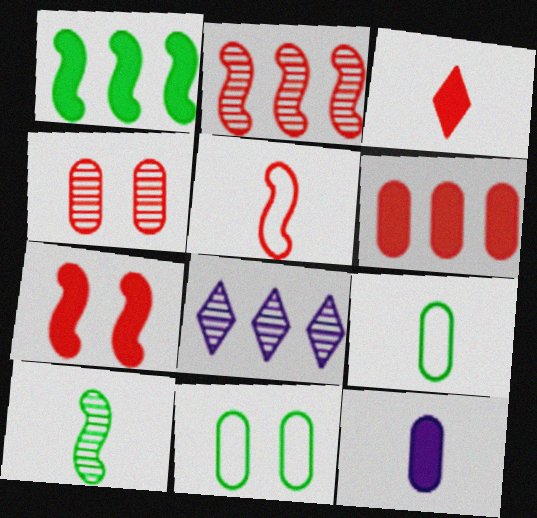[[2, 5, 7], 
[3, 6, 7], 
[4, 8, 10], 
[7, 8, 9]]